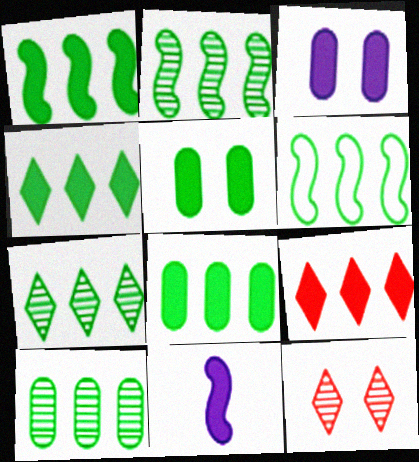[[1, 2, 6], 
[1, 4, 8], 
[2, 7, 10], 
[4, 6, 10], 
[5, 9, 11], 
[6, 7, 8]]